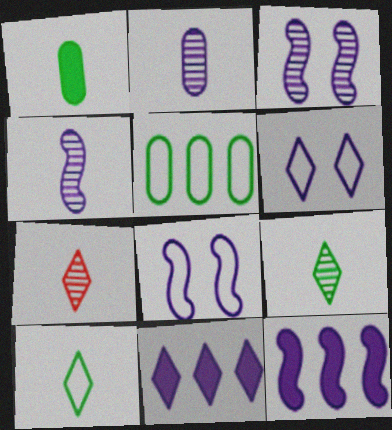[[2, 6, 12], 
[2, 8, 11], 
[4, 8, 12]]